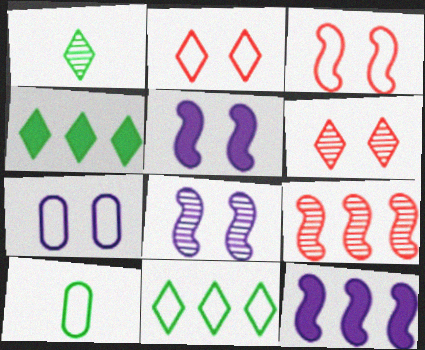[[6, 10, 12]]